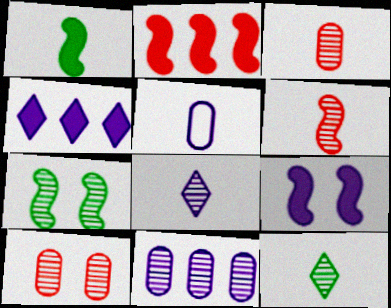[[1, 2, 9]]